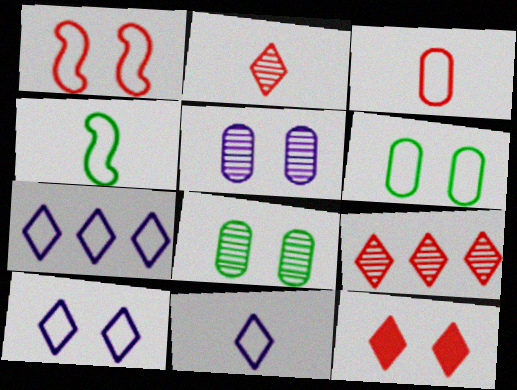[[1, 6, 10], 
[3, 4, 11], 
[7, 10, 11]]